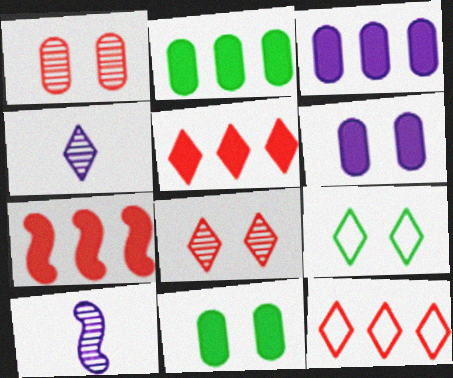[[4, 5, 9], 
[10, 11, 12]]